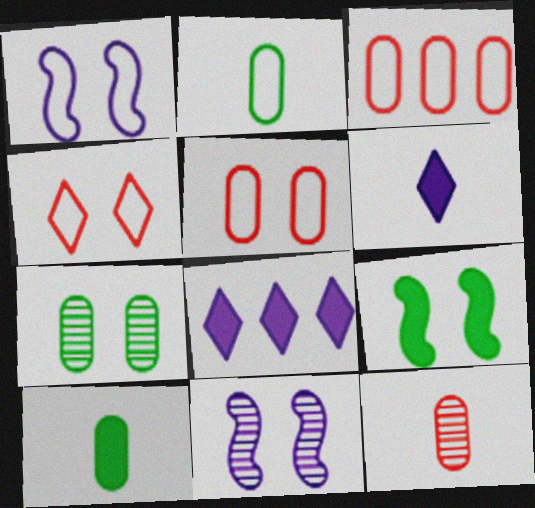[]